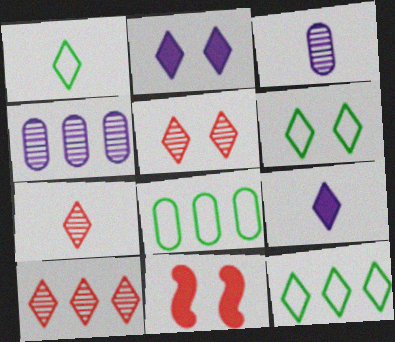[[1, 2, 10], 
[1, 4, 11], 
[1, 6, 12], 
[1, 7, 9], 
[2, 5, 6], 
[2, 7, 12], 
[3, 11, 12], 
[5, 7, 10], 
[5, 9, 12], 
[6, 9, 10]]